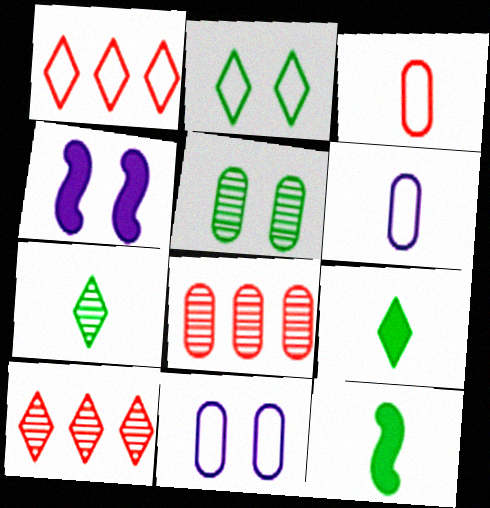[[10, 11, 12]]